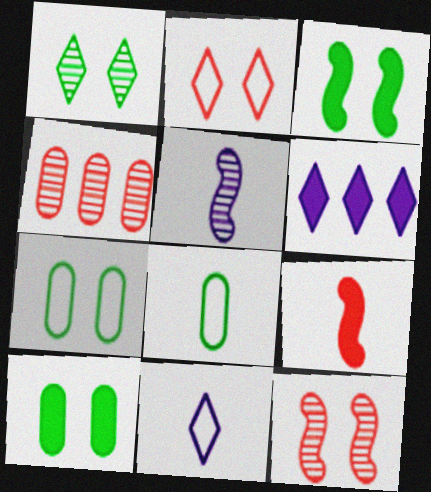[[1, 3, 7], 
[1, 4, 5], 
[2, 4, 9], 
[3, 4, 11], 
[6, 8, 12], 
[6, 9, 10]]